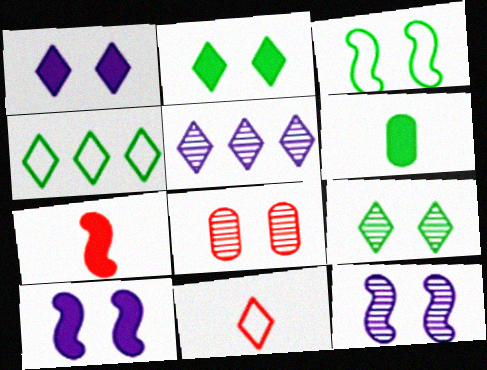[[1, 3, 8], 
[2, 5, 11], 
[8, 9, 12]]